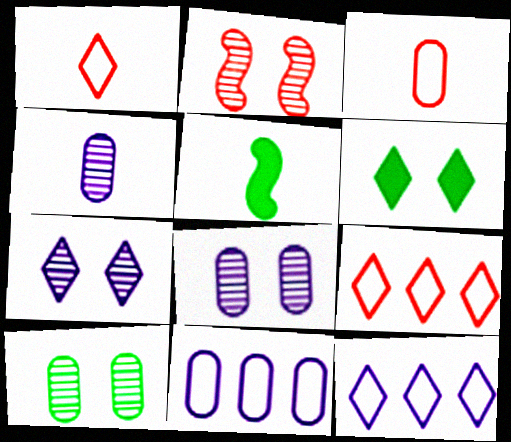[[1, 4, 5], 
[2, 7, 10], 
[5, 8, 9]]